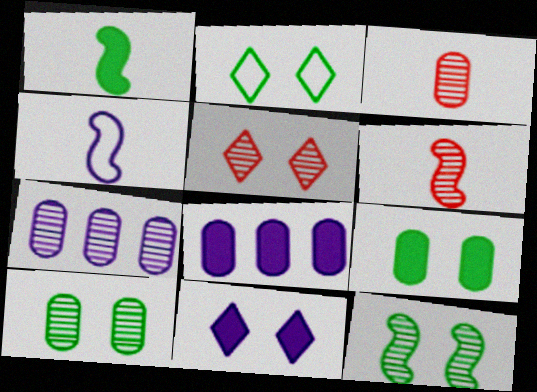[[1, 4, 6], 
[2, 5, 11], 
[2, 6, 8], 
[2, 9, 12], 
[3, 7, 10], 
[4, 7, 11]]